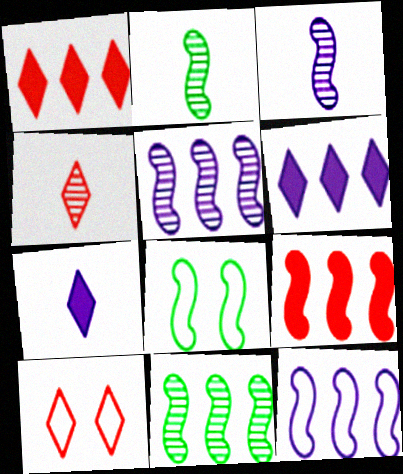[[1, 4, 10], 
[3, 8, 9], 
[9, 11, 12]]